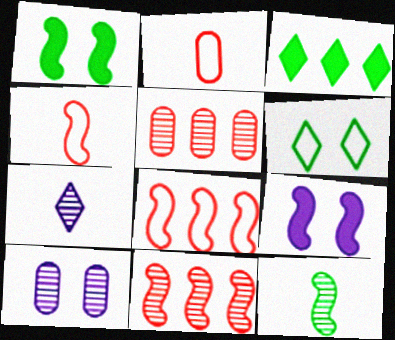[[3, 4, 10], 
[8, 9, 12]]